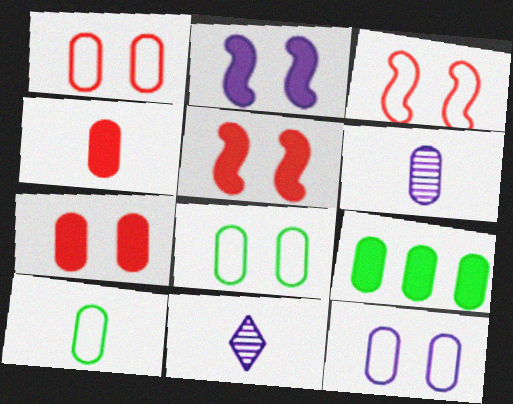[[1, 6, 9], 
[1, 8, 12], 
[3, 9, 11], 
[4, 6, 10]]